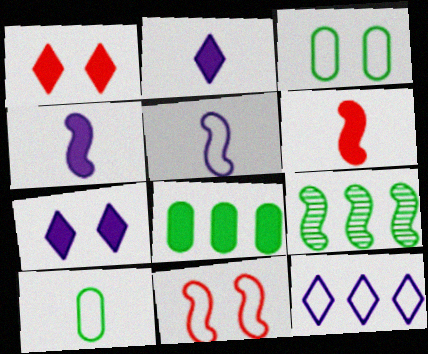[[1, 4, 8], 
[4, 9, 11], 
[6, 7, 8], 
[10, 11, 12]]